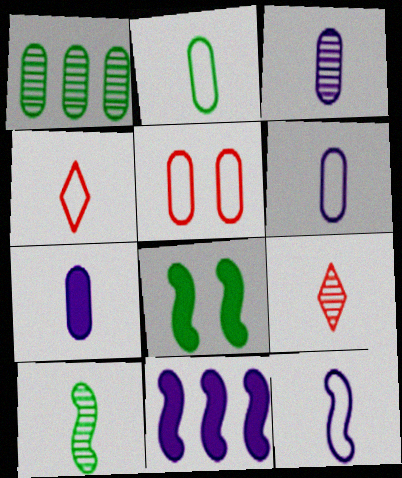[[1, 5, 7], 
[2, 4, 12], 
[3, 6, 7], 
[3, 9, 10], 
[4, 7, 10]]